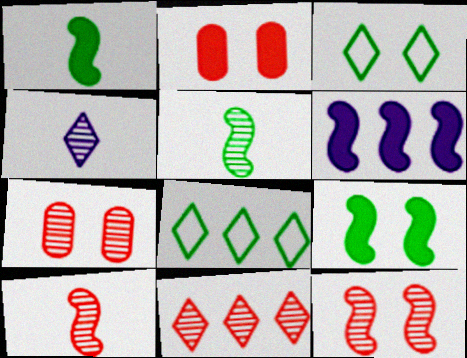[[7, 10, 11]]